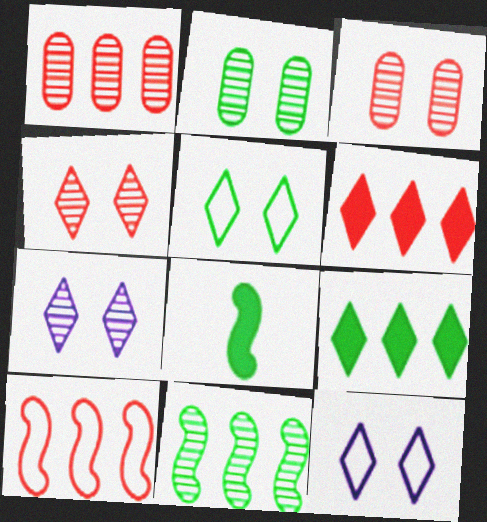[[1, 6, 10], 
[1, 8, 12]]